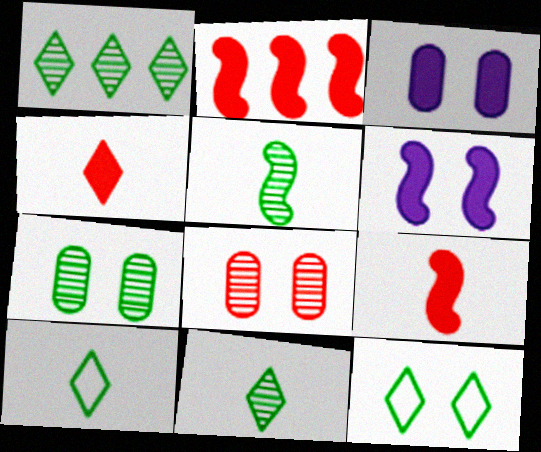[[1, 5, 7], 
[6, 8, 12]]